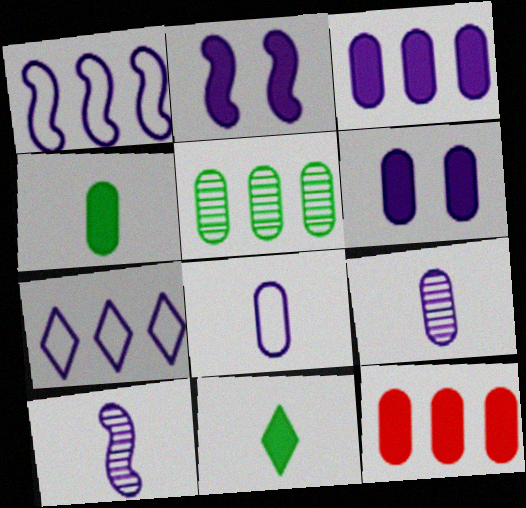[[1, 2, 10], 
[2, 7, 9], 
[2, 11, 12], 
[4, 6, 12], 
[6, 7, 10]]